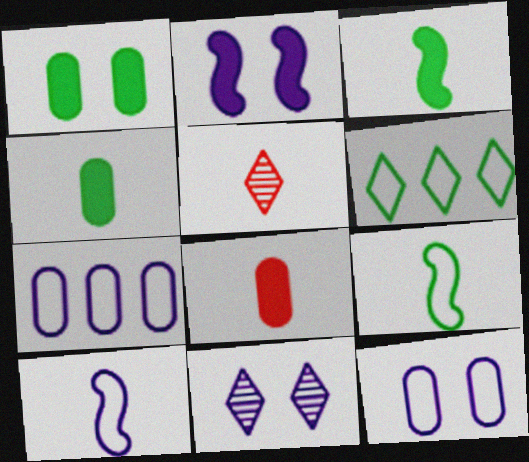[[2, 11, 12], 
[4, 5, 10]]